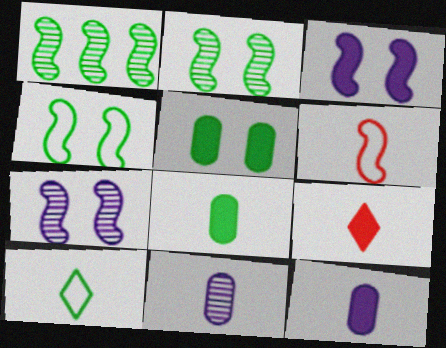[[1, 3, 6], 
[1, 5, 10]]